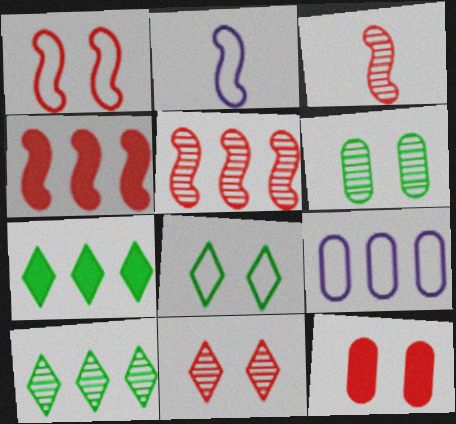[[1, 3, 4], 
[1, 11, 12], 
[2, 10, 12], 
[4, 9, 10], 
[5, 7, 9]]